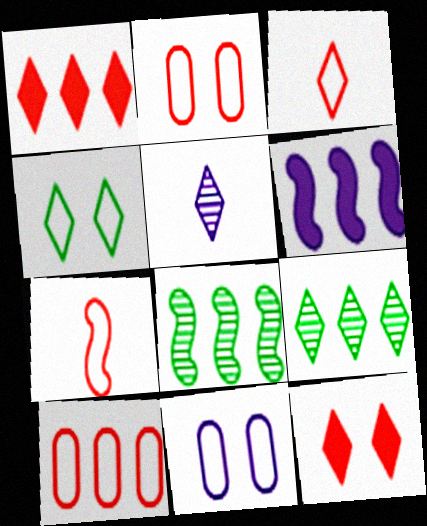[[1, 4, 5], 
[5, 6, 11], 
[6, 9, 10]]